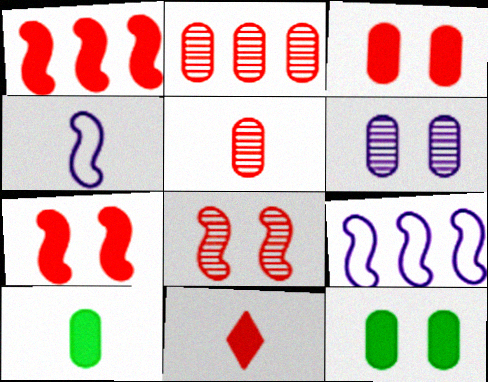[[1, 3, 11]]